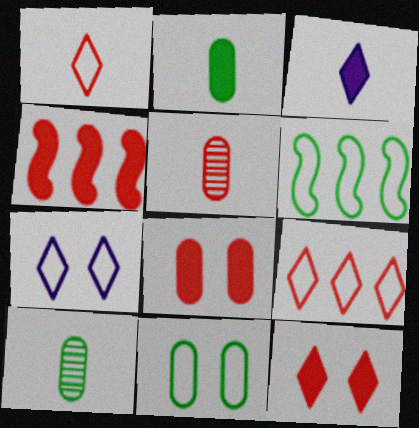[[4, 7, 10]]